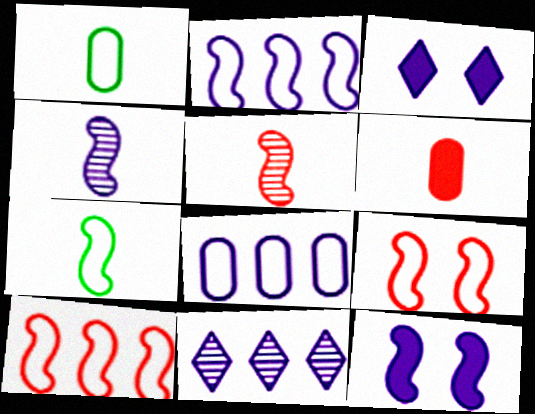[[2, 4, 12], 
[2, 7, 9], 
[3, 4, 8]]